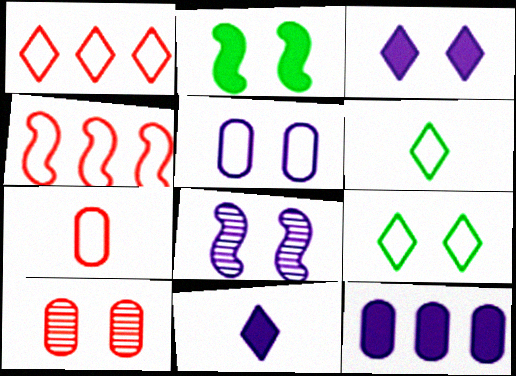[[3, 5, 8], 
[4, 5, 6]]